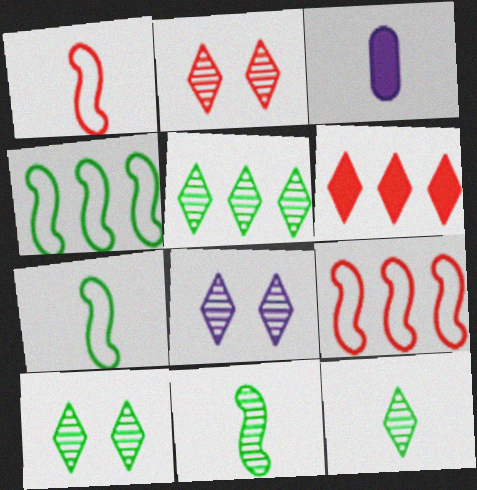[[1, 3, 12], 
[2, 3, 4], 
[2, 8, 10], 
[3, 9, 10], 
[5, 10, 12]]